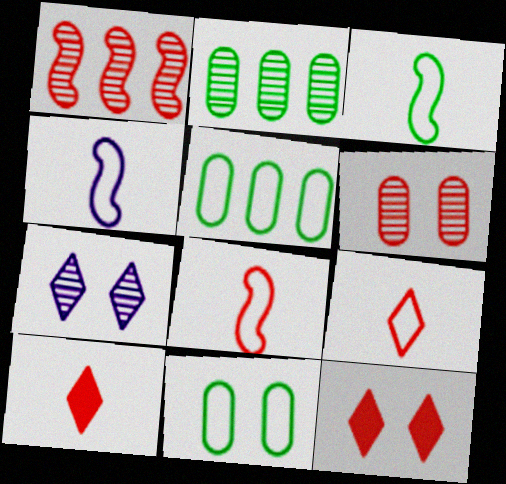[[2, 4, 12], 
[3, 4, 8]]